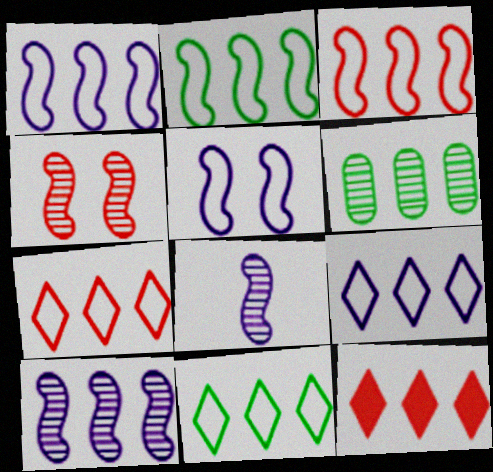[[1, 2, 3], 
[1, 6, 12], 
[7, 9, 11]]